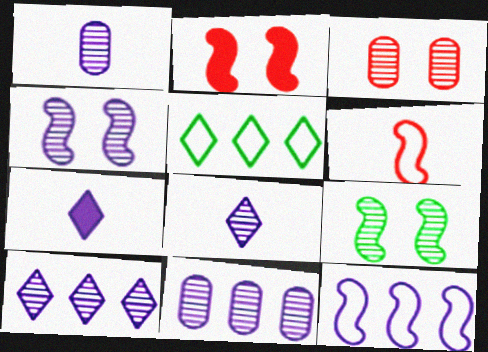[[1, 2, 5], 
[1, 4, 10], 
[4, 8, 11]]